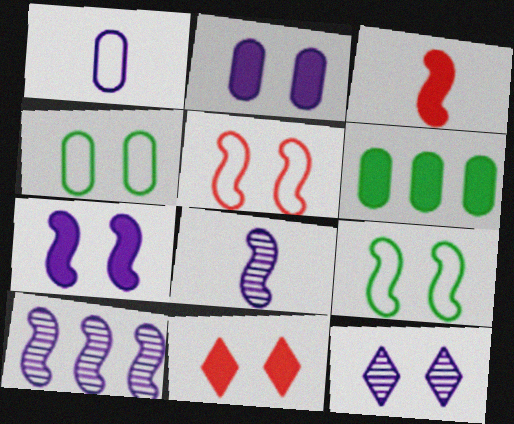[[3, 9, 10]]